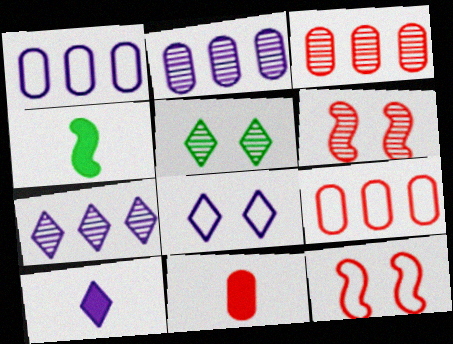[[3, 4, 8], 
[4, 10, 11], 
[7, 8, 10]]